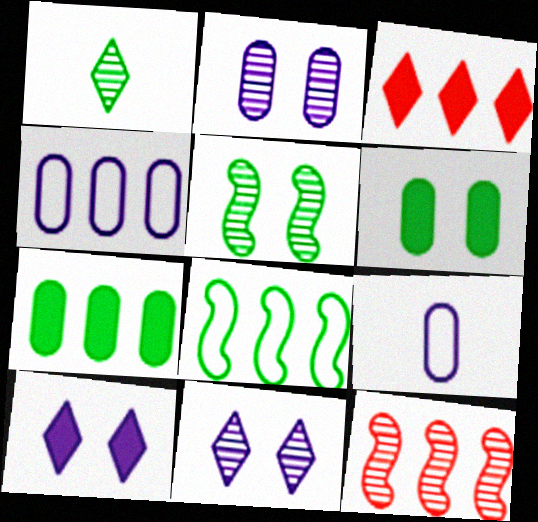[[1, 2, 12], 
[1, 6, 8], 
[3, 5, 9]]